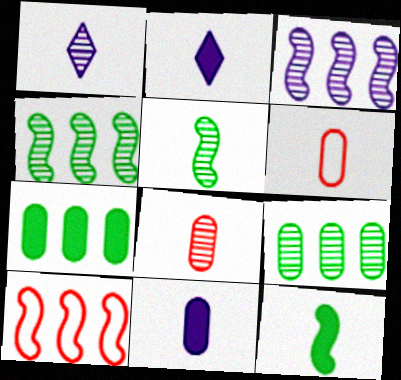[[1, 5, 8], 
[1, 6, 12], 
[2, 5, 6]]